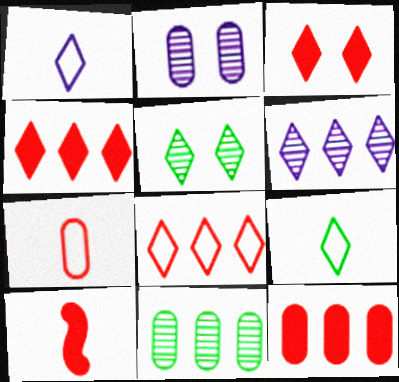[[1, 4, 5], 
[3, 6, 9], 
[3, 10, 12]]